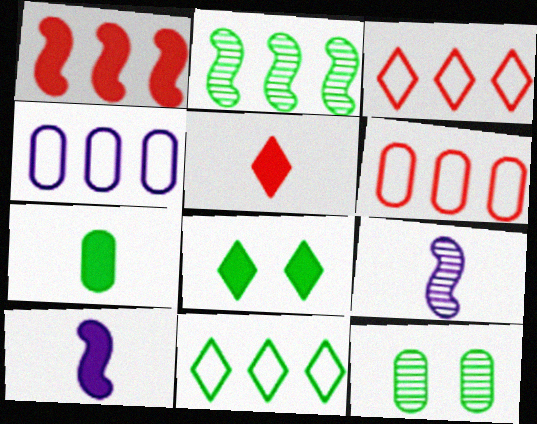[[3, 10, 12], 
[5, 7, 10], 
[6, 8, 9]]